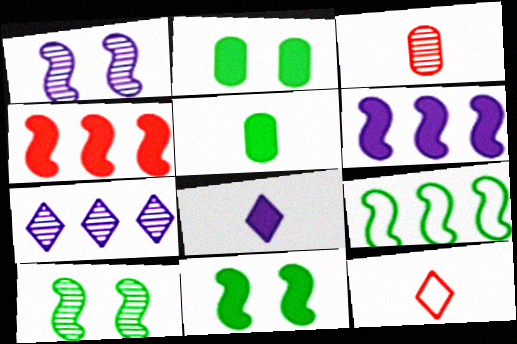[[2, 4, 8], 
[3, 7, 10]]